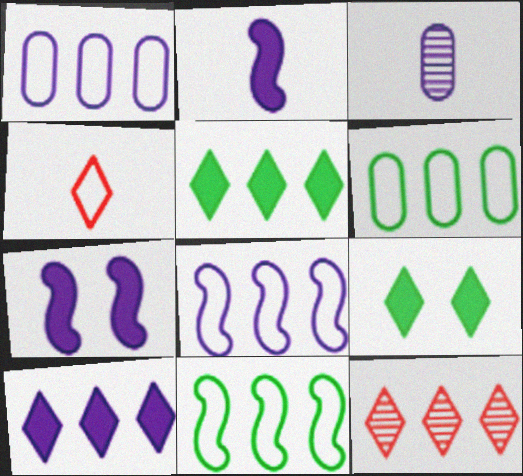[]